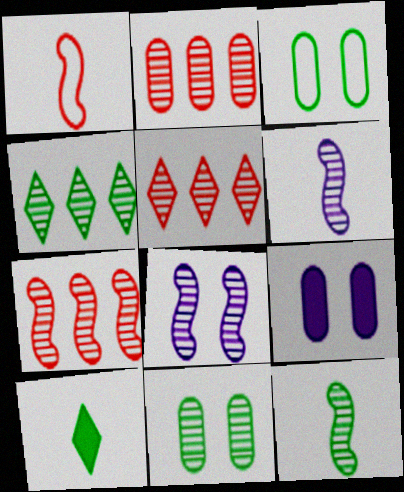[[1, 4, 9], 
[2, 5, 7], 
[4, 11, 12], 
[5, 6, 11], 
[7, 8, 12]]